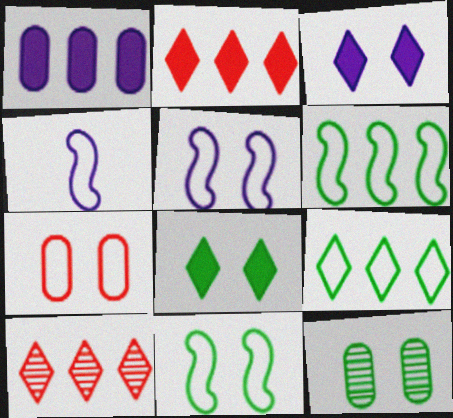[[1, 6, 10], 
[2, 4, 12], 
[4, 7, 9], 
[8, 11, 12]]